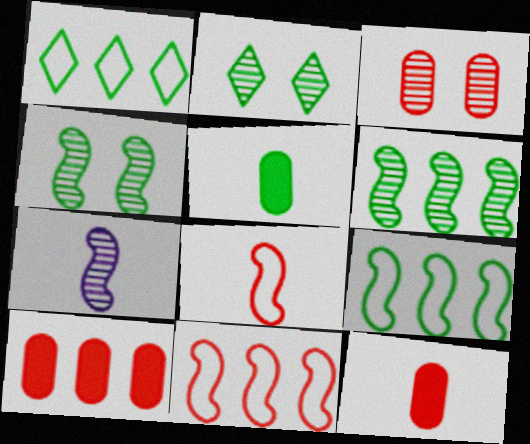[[1, 4, 5], 
[2, 5, 9]]